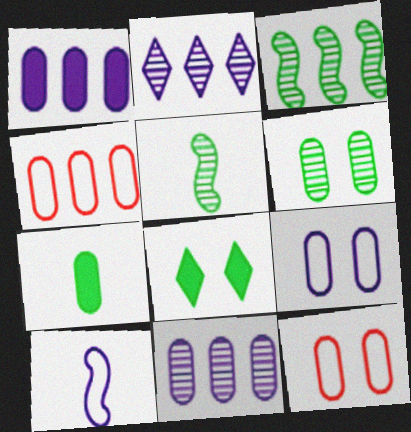[[7, 11, 12]]